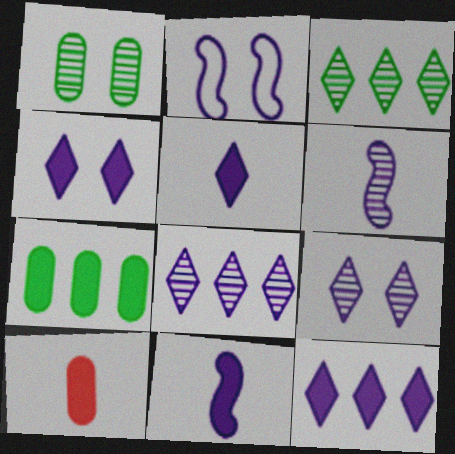[[2, 3, 10], 
[4, 5, 12]]